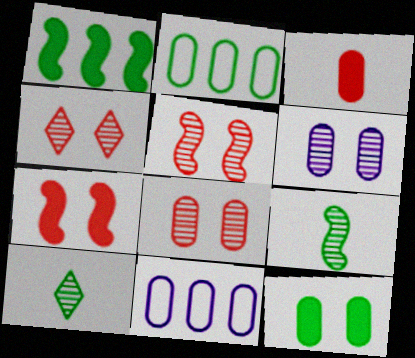[[2, 3, 6], 
[4, 5, 8], 
[7, 10, 11]]